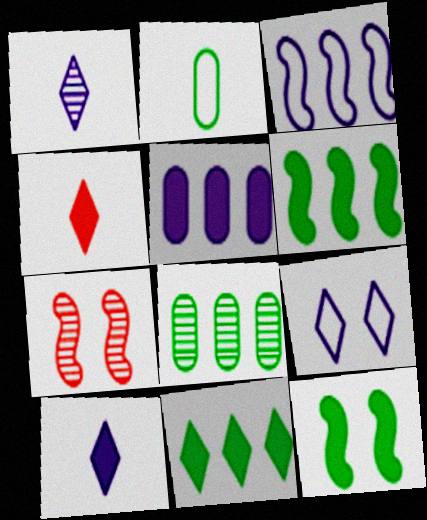[[1, 7, 8], 
[4, 5, 12]]